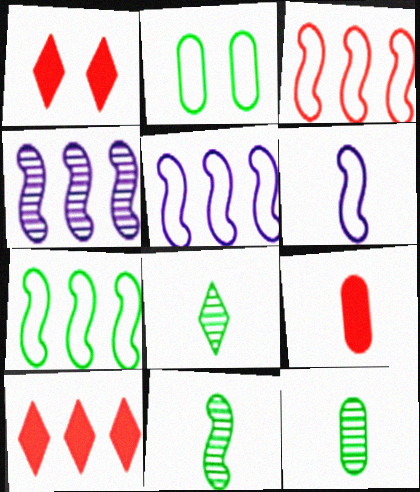[[1, 5, 12], 
[3, 5, 7], 
[6, 8, 9], 
[8, 11, 12]]